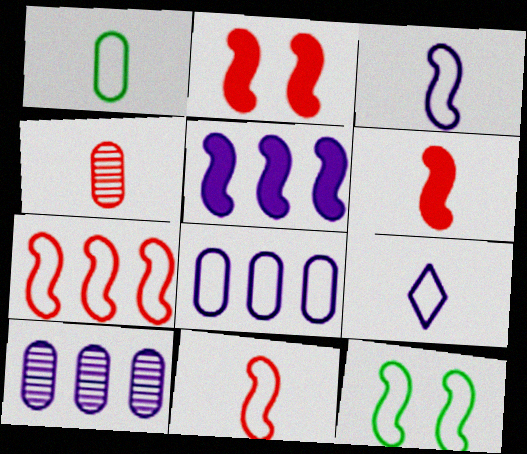[[1, 9, 11], 
[3, 7, 12]]